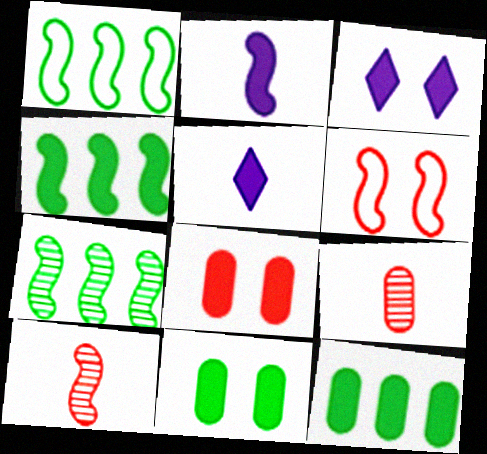[[1, 3, 9], 
[1, 4, 7], 
[2, 6, 7], 
[4, 5, 8]]